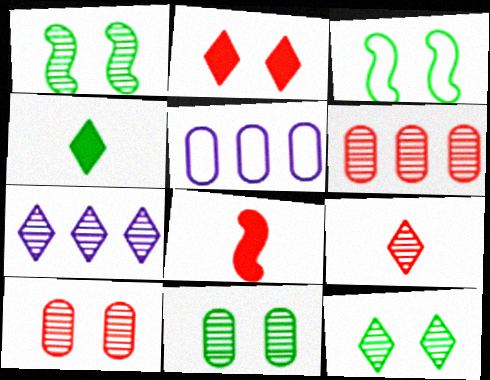[[1, 11, 12], 
[5, 8, 12], 
[7, 9, 12]]